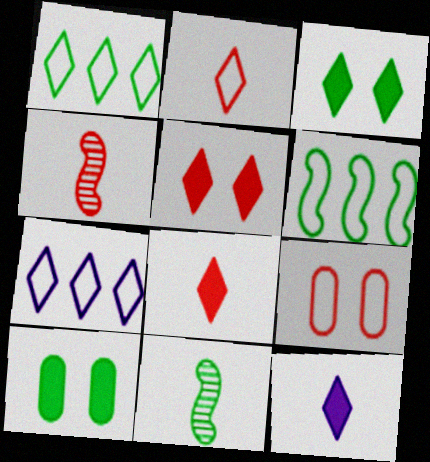[[1, 10, 11], 
[4, 7, 10]]